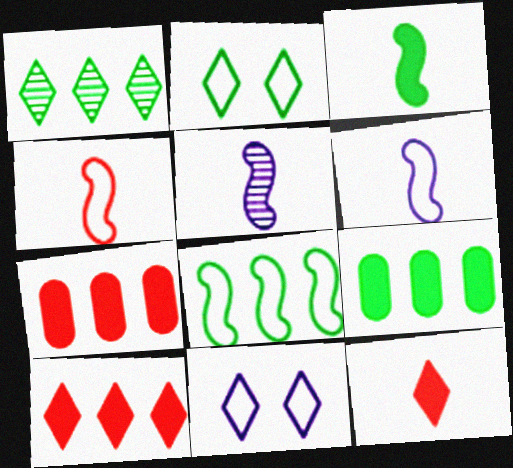[[1, 8, 9], 
[1, 11, 12], 
[2, 5, 7], 
[3, 4, 5]]